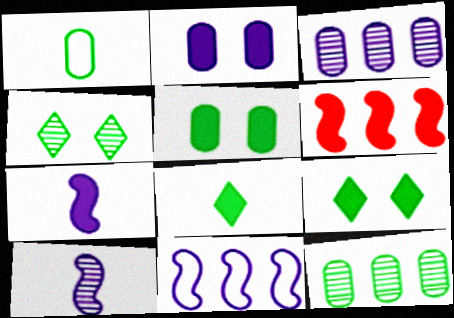[[1, 5, 12], 
[2, 6, 8]]